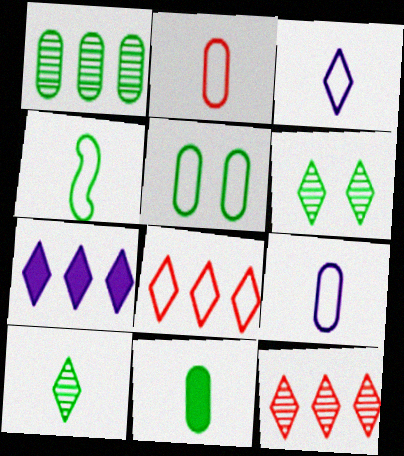[[1, 5, 11], 
[2, 3, 4], 
[4, 10, 11]]